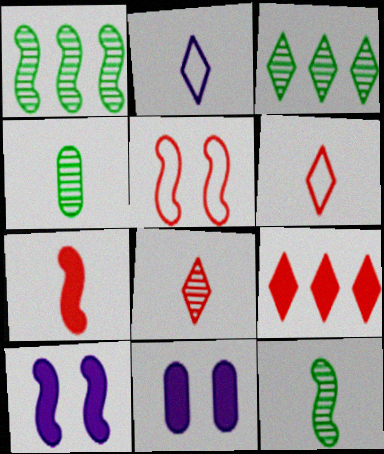[[1, 6, 11], 
[2, 4, 7]]